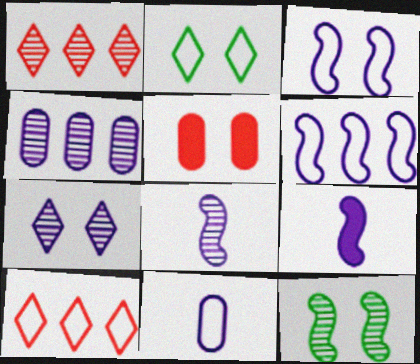[[4, 7, 8]]